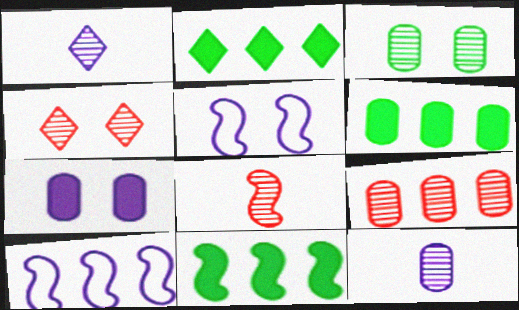[[1, 7, 10], 
[2, 6, 11], 
[2, 9, 10], 
[3, 9, 12], 
[4, 8, 9], 
[5, 8, 11]]